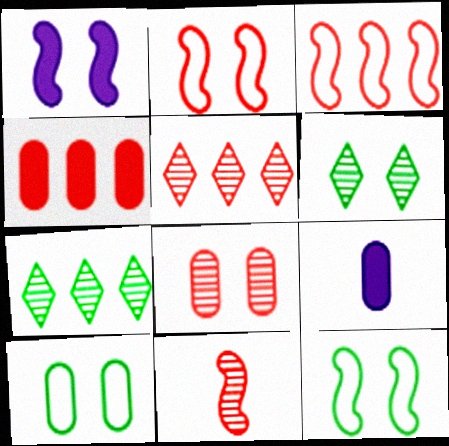[[2, 7, 9], 
[3, 4, 5], 
[3, 6, 9], 
[5, 8, 11], 
[5, 9, 12]]